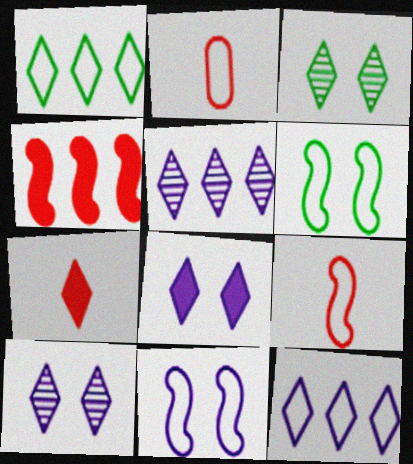[[1, 2, 11], 
[1, 7, 10], 
[2, 6, 12], 
[3, 7, 12]]